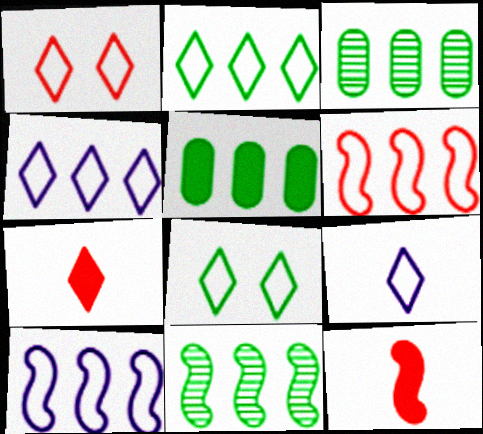[[1, 2, 9], 
[2, 5, 11]]